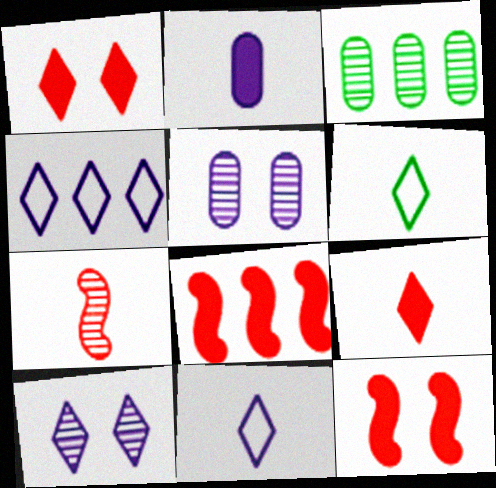[[2, 6, 7], 
[3, 4, 8], 
[3, 7, 10], 
[3, 11, 12], 
[5, 6, 8]]